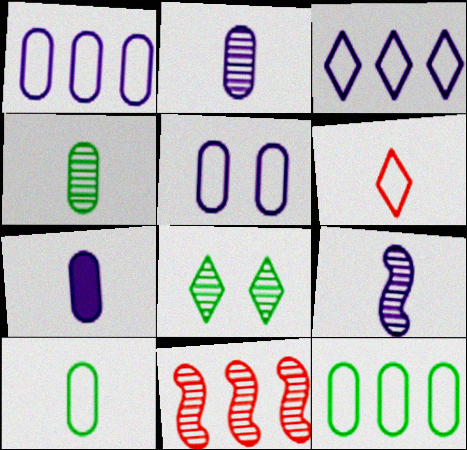[[2, 8, 11]]